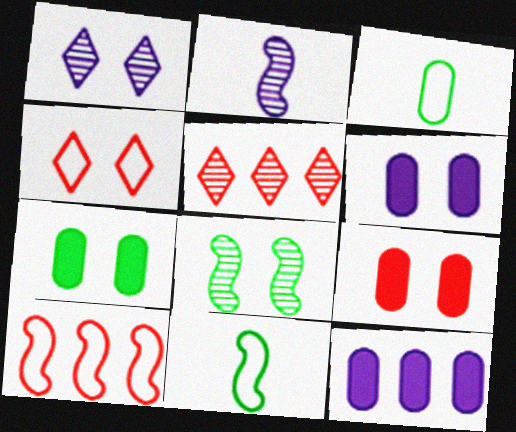[[4, 6, 8], 
[5, 6, 11], 
[6, 7, 9]]